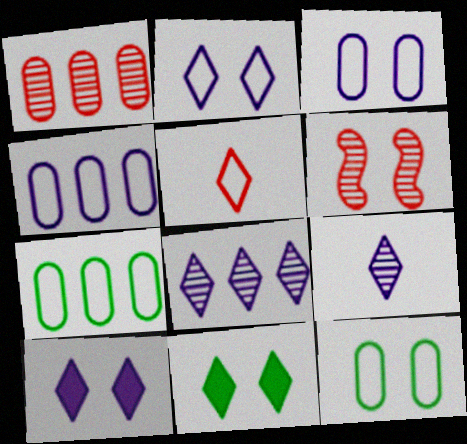[[3, 6, 11], 
[5, 8, 11], 
[6, 10, 12]]